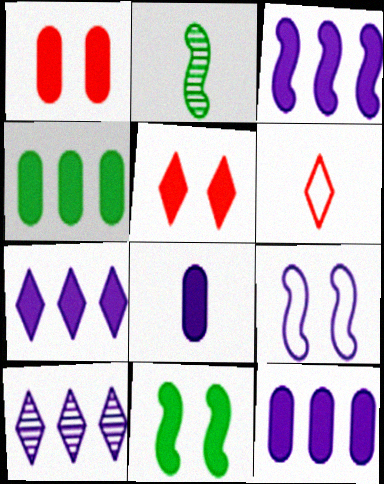[[1, 4, 8], 
[2, 6, 8], 
[3, 7, 12], 
[8, 9, 10]]